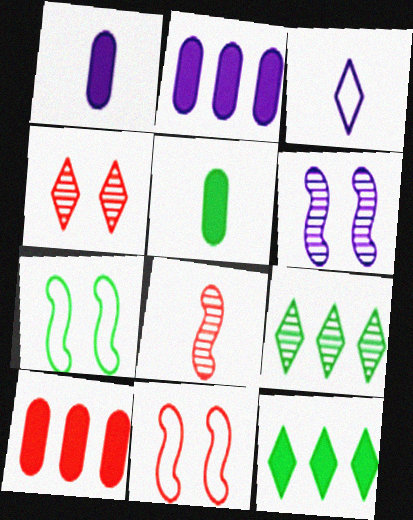[[1, 9, 11], 
[2, 3, 6], 
[3, 4, 12], 
[3, 5, 8], 
[5, 7, 9]]